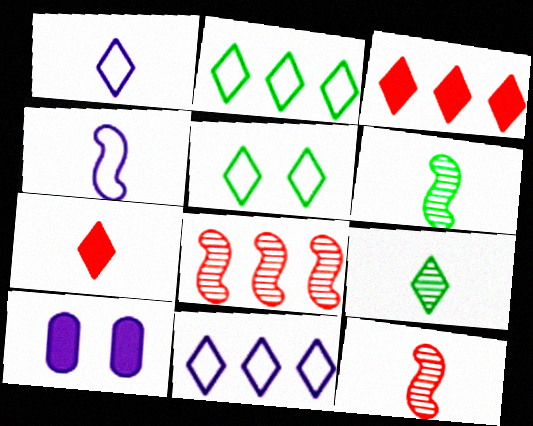[[1, 7, 9], 
[2, 10, 12]]